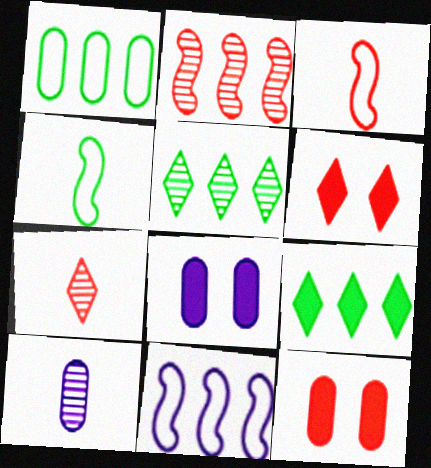[[1, 10, 12], 
[3, 5, 8]]